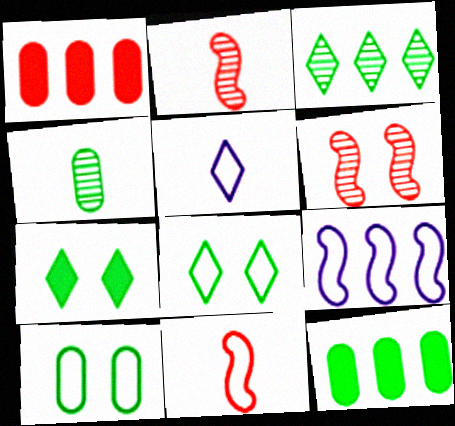[[1, 3, 9], 
[4, 10, 12], 
[5, 6, 12]]